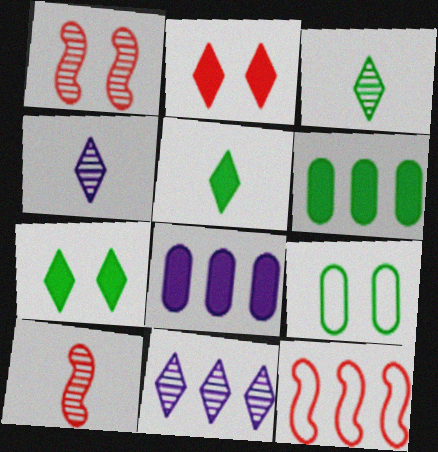[[6, 11, 12]]